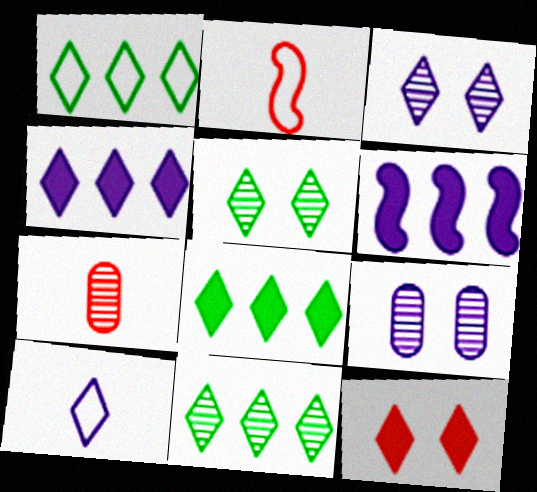[[1, 8, 11], 
[2, 8, 9], 
[3, 4, 10], 
[6, 9, 10], 
[10, 11, 12]]